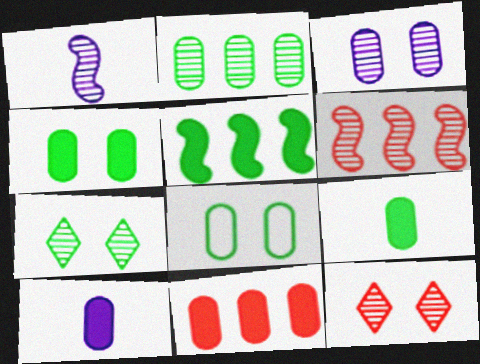[[1, 2, 12], 
[2, 8, 9], 
[4, 10, 11]]